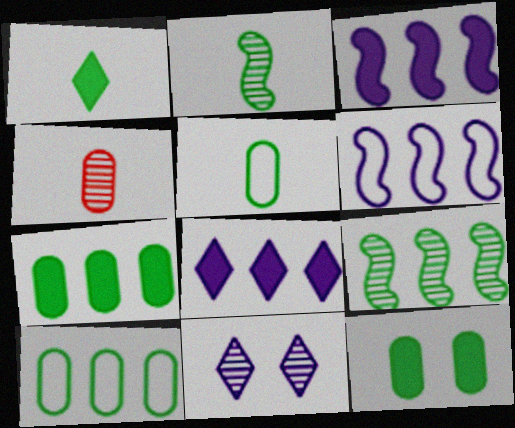[[1, 2, 5], 
[4, 9, 11]]